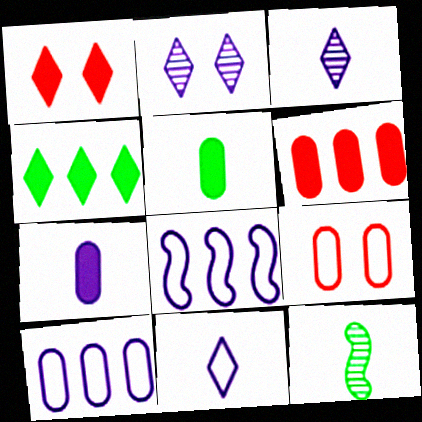[[1, 10, 12], 
[2, 7, 8]]